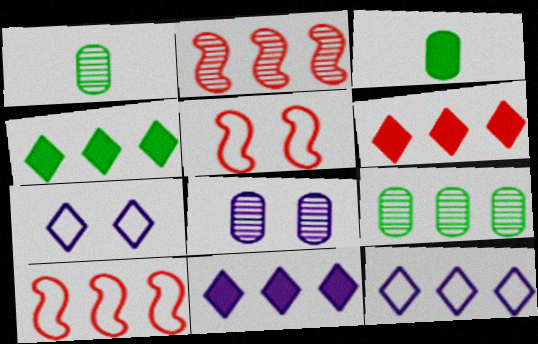[[1, 5, 11], 
[2, 3, 7], 
[4, 6, 11], 
[9, 10, 11]]